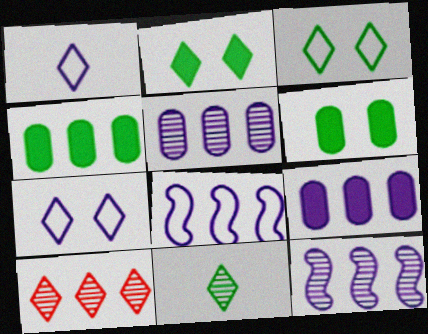[[1, 2, 10], 
[4, 8, 10]]